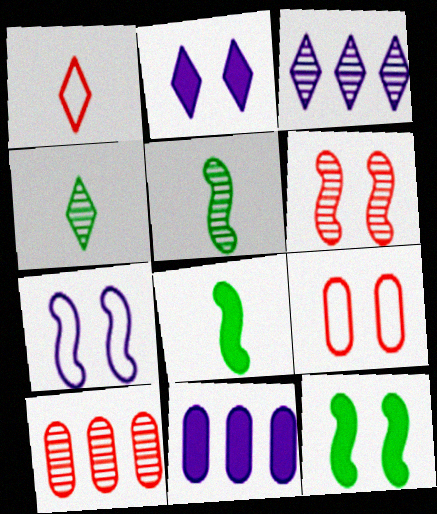[[3, 8, 9], 
[6, 7, 12]]